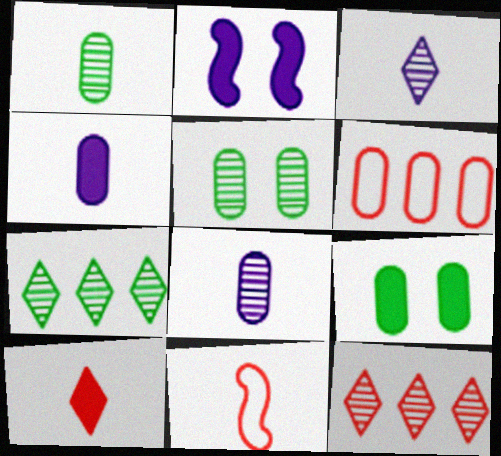[[4, 5, 6], 
[6, 8, 9]]